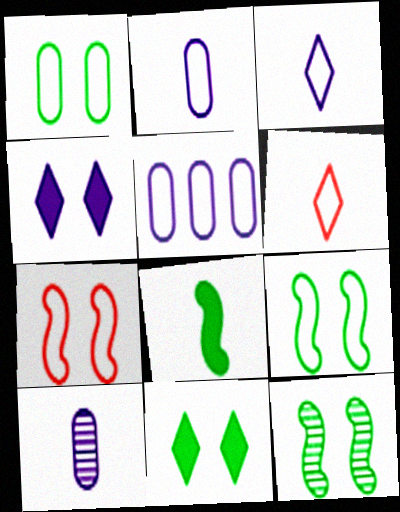[[1, 11, 12], 
[5, 6, 9], 
[6, 8, 10]]